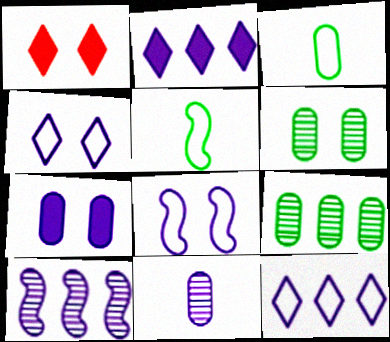[[1, 3, 10], 
[1, 6, 8], 
[2, 8, 11]]